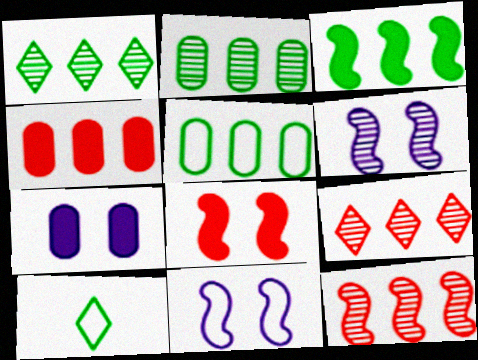[[1, 3, 5], 
[4, 6, 10], 
[7, 10, 12]]